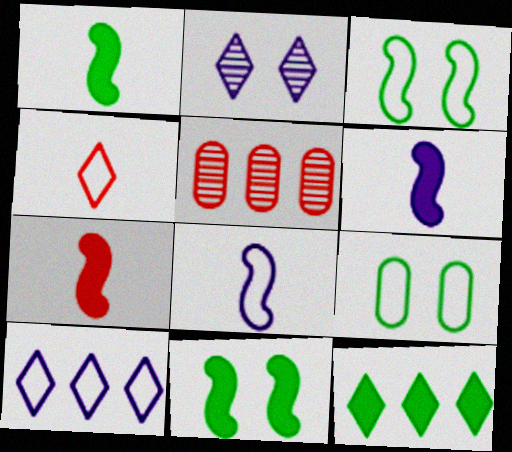[[1, 6, 7], 
[2, 4, 12]]